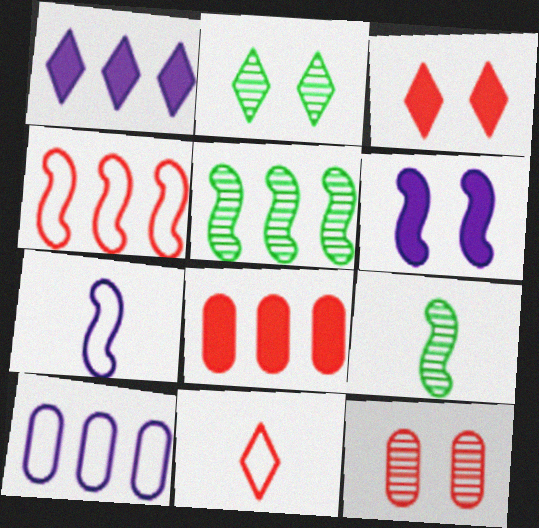[[1, 2, 11], 
[2, 7, 8], 
[3, 9, 10], 
[4, 6, 9]]